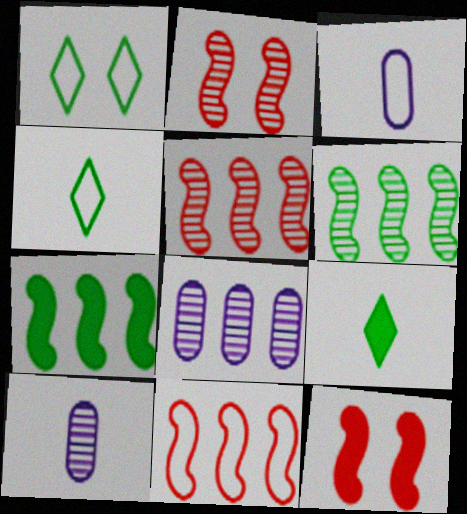[[1, 3, 11], 
[4, 8, 12]]